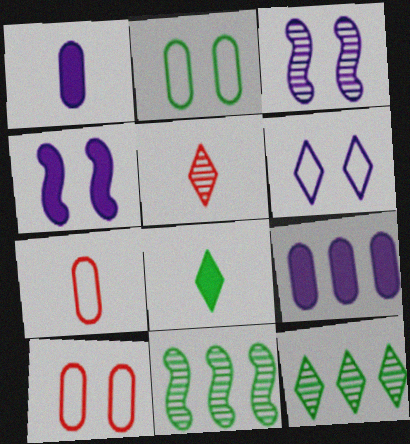[[2, 8, 11], 
[4, 7, 12]]